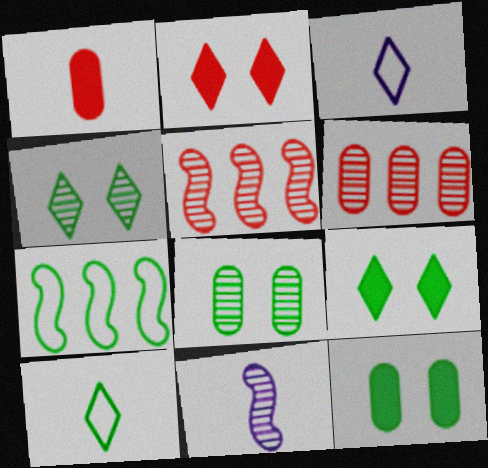[[1, 10, 11], 
[3, 5, 12], 
[4, 6, 11]]